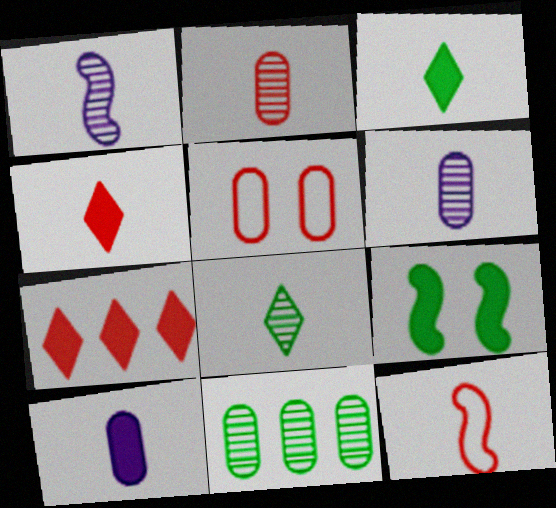[[1, 2, 8], 
[2, 4, 12], 
[3, 6, 12], 
[5, 10, 11], 
[7, 9, 10], 
[8, 10, 12]]